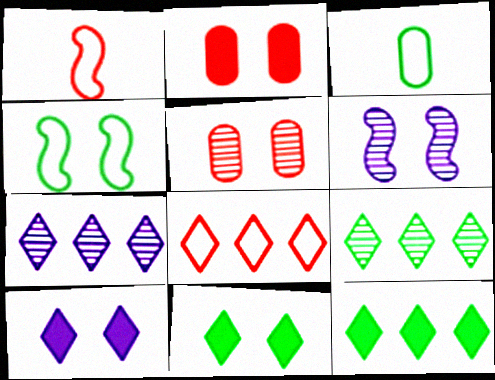[[4, 5, 10], 
[7, 8, 12]]